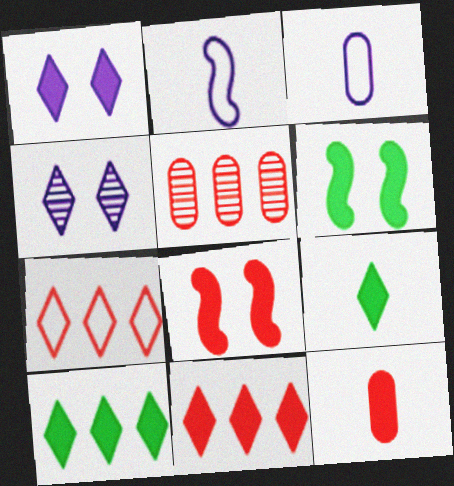[[1, 9, 11], 
[4, 7, 9], 
[8, 11, 12]]